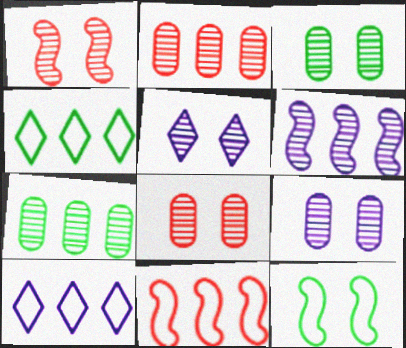[[1, 3, 5], 
[3, 8, 9]]